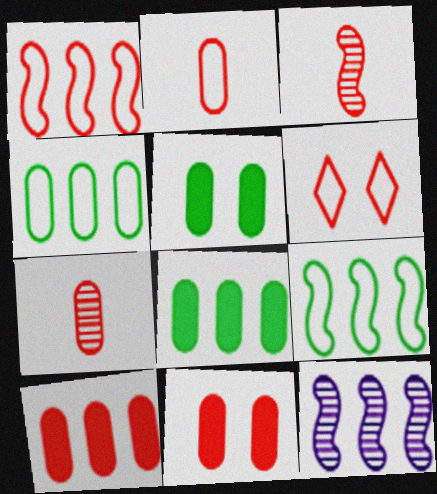[[1, 2, 6], 
[3, 6, 10]]